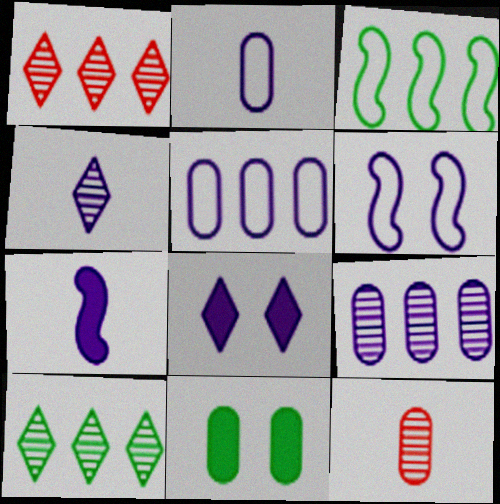[[2, 4, 7], 
[3, 8, 12], 
[5, 11, 12]]